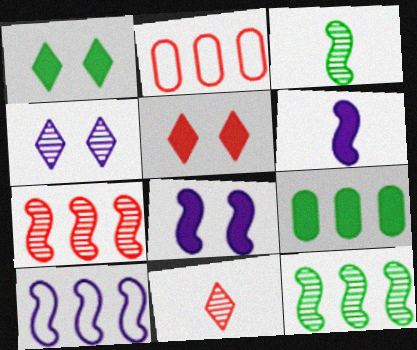[[5, 6, 9]]